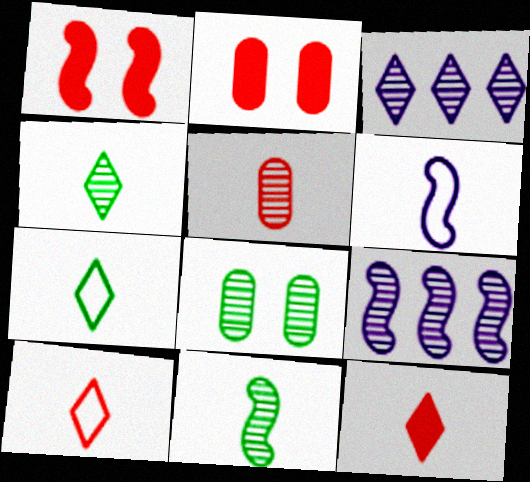[[2, 7, 9]]